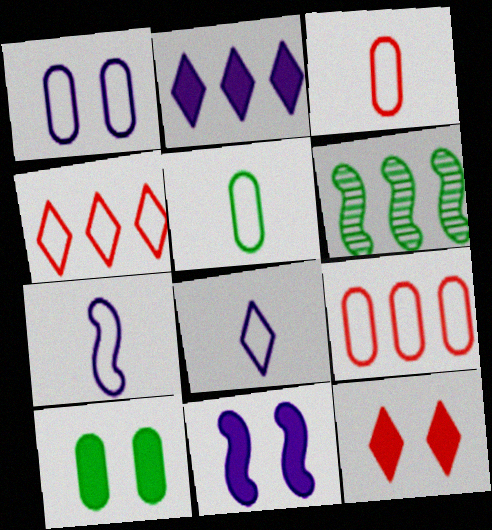[[1, 5, 9], 
[2, 6, 9], 
[10, 11, 12]]